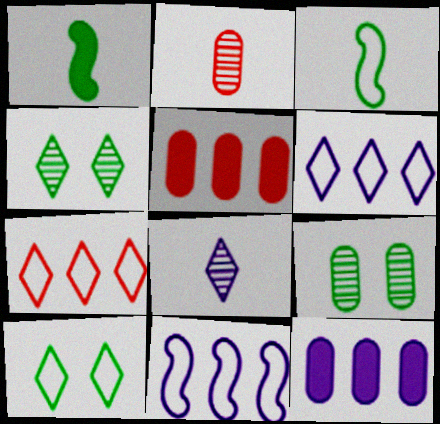[]